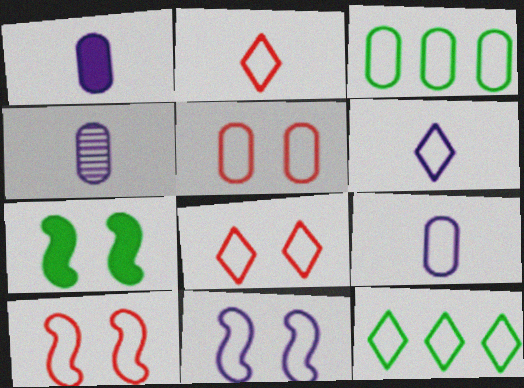[[1, 4, 9], 
[2, 3, 11], 
[3, 5, 9], 
[3, 6, 10], 
[5, 8, 10], 
[6, 8, 12], 
[9, 10, 12]]